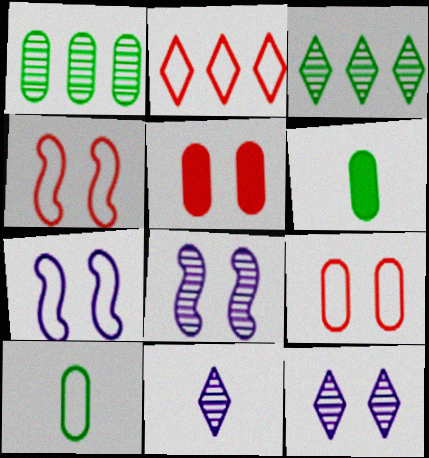[[2, 6, 8], 
[2, 7, 10]]